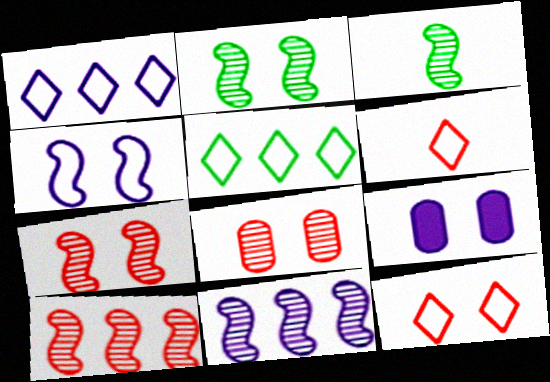[[2, 9, 12], 
[3, 7, 11]]